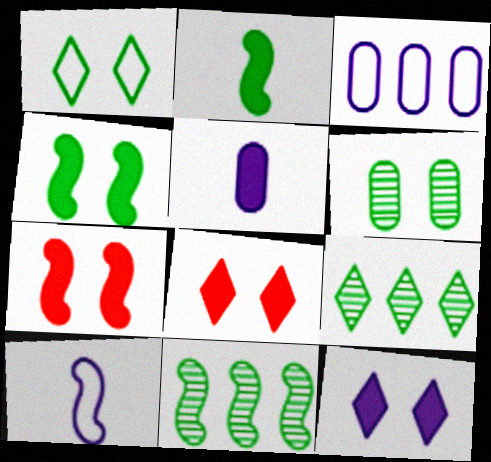[[1, 4, 6], 
[7, 10, 11]]